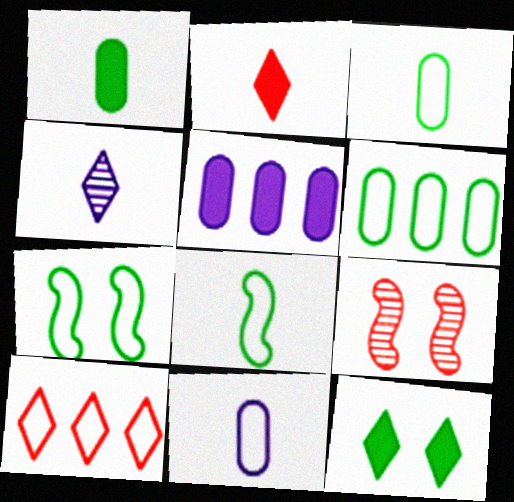[[4, 10, 12], 
[7, 10, 11]]